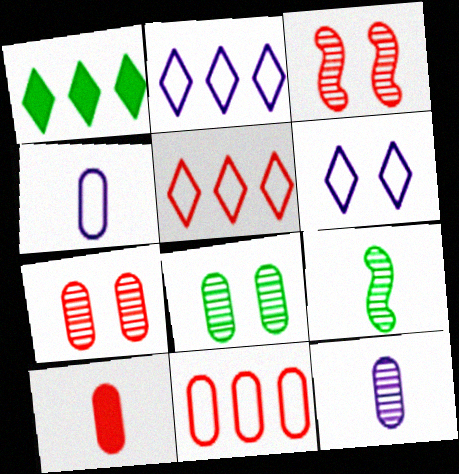[[1, 3, 4], 
[3, 5, 10], 
[7, 10, 11]]